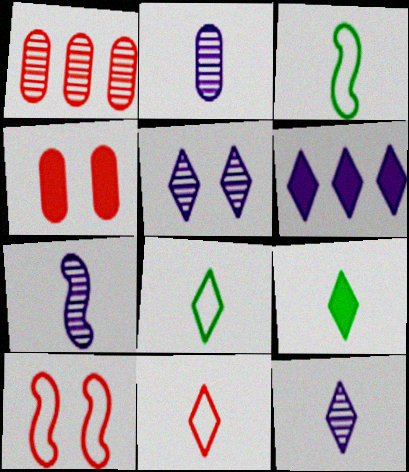[[2, 7, 12], 
[9, 11, 12]]